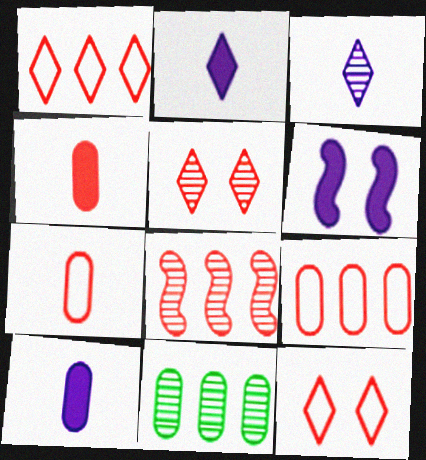[[4, 8, 12]]